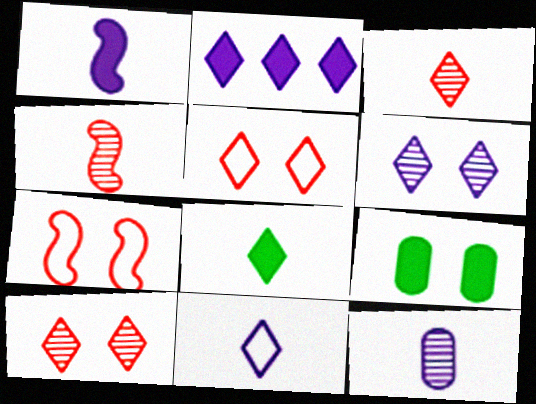[[1, 11, 12], 
[2, 6, 11], 
[3, 8, 11], 
[6, 7, 9]]